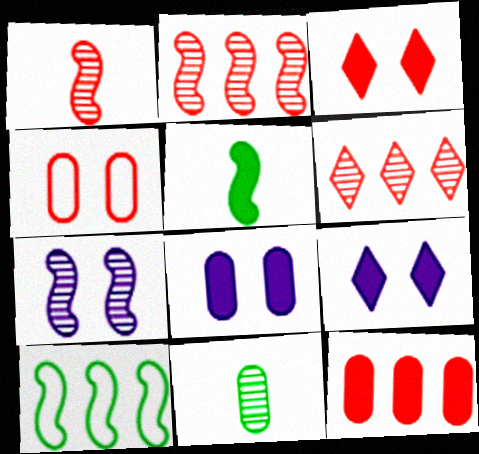[[5, 9, 12], 
[6, 7, 11]]